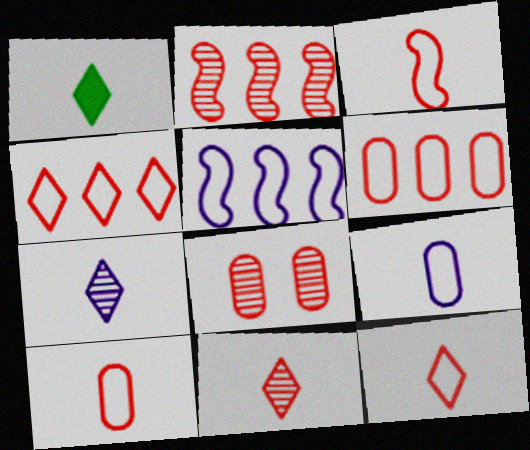[[1, 5, 8], 
[1, 7, 12], 
[2, 8, 11], 
[3, 10, 12]]